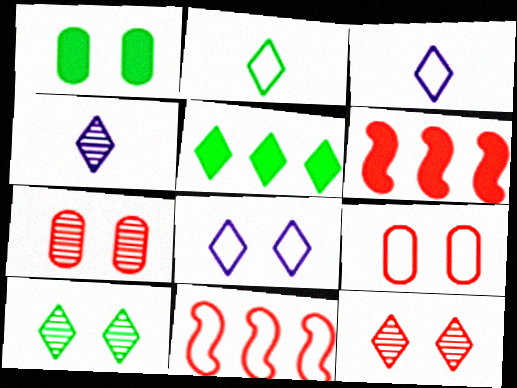[[1, 4, 11], 
[2, 5, 10], 
[3, 5, 12]]